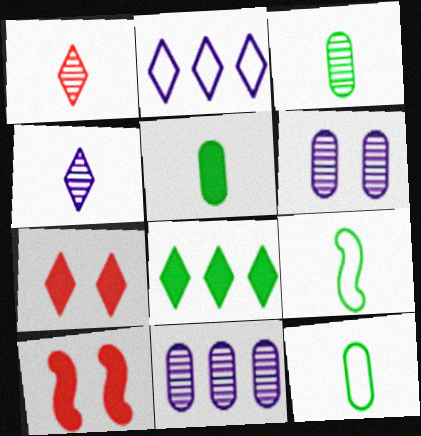[[2, 3, 10], 
[3, 5, 12], 
[7, 9, 11]]